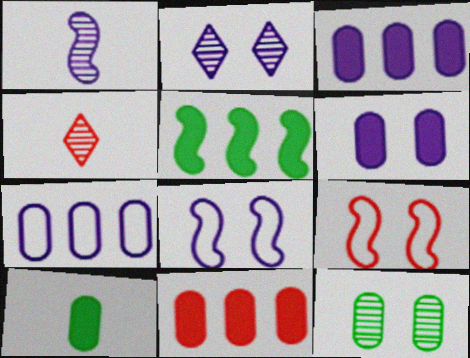[[1, 5, 9], 
[2, 6, 8], 
[4, 9, 11], 
[6, 10, 11]]